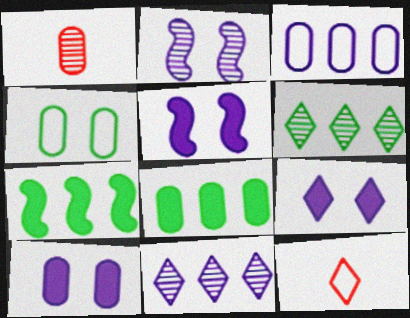[[1, 2, 6], 
[2, 8, 12], 
[5, 9, 10], 
[6, 9, 12]]